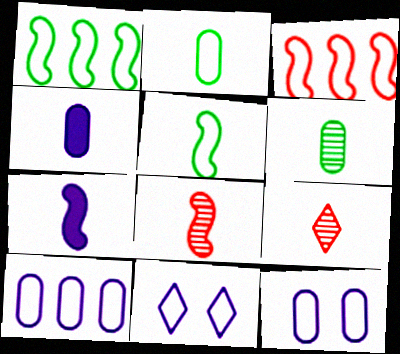[[2, 3, 11], 
[2, 7, 9], 
[4, 5, 9], 
[5, 7, 8]]